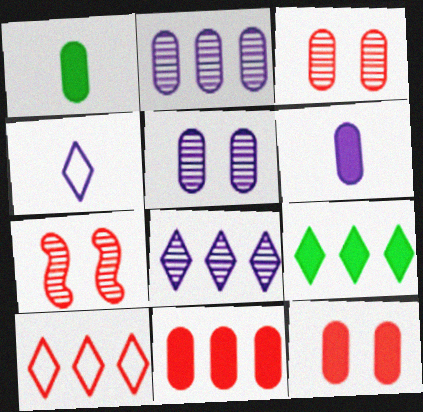[[8, 9, 10]]